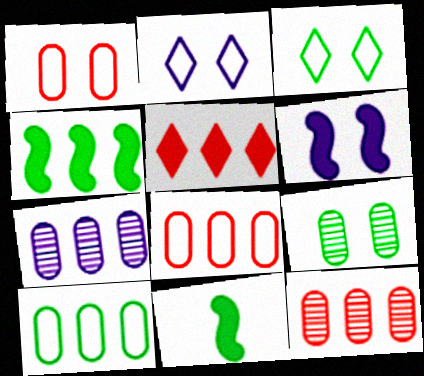[[2, 11, 12]]